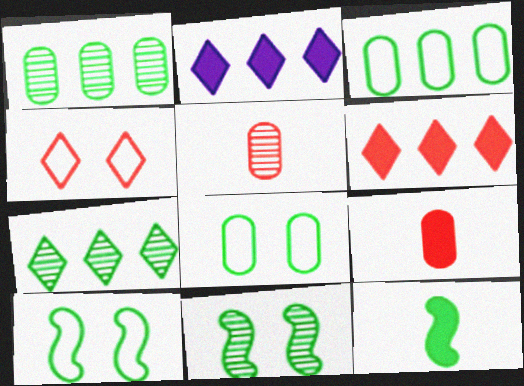[[2, 5, 10], 
[7, 8, 12]]